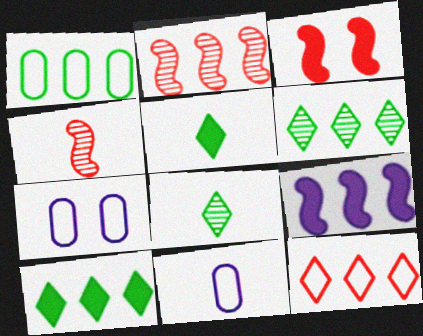[[2, 5, 7], 
[3, 6, 11], 
[4, 5, 11], 
[4, 7, 10]]